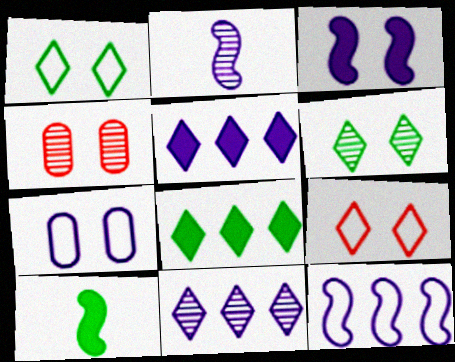[[1, 3, 4], 
[2, 3, 12], 
[2, 5, 7]]